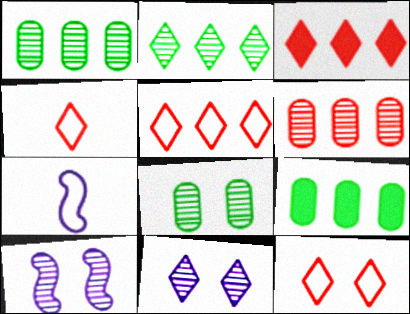[[3, 7, 8], 
[4, 5, 12], 
[4, 9, 10]]